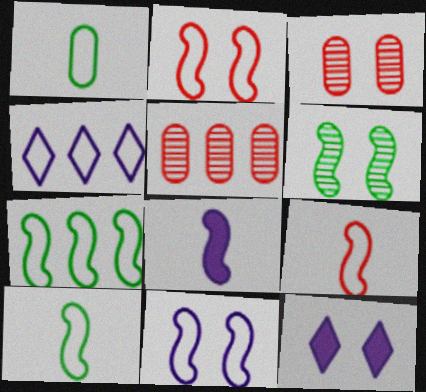[[1, 2, 4], 
[5, 10, 12], 
[7, 9, 11]]